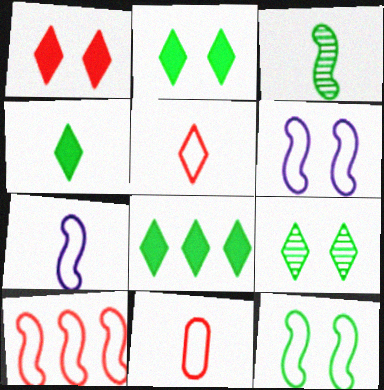[[2, 4, 8], 
[7, 10, 12]]